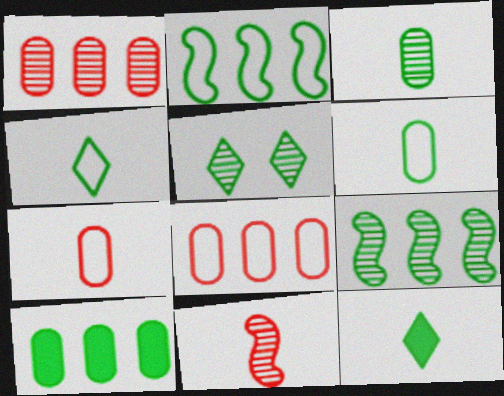[[3, 5, 9]]